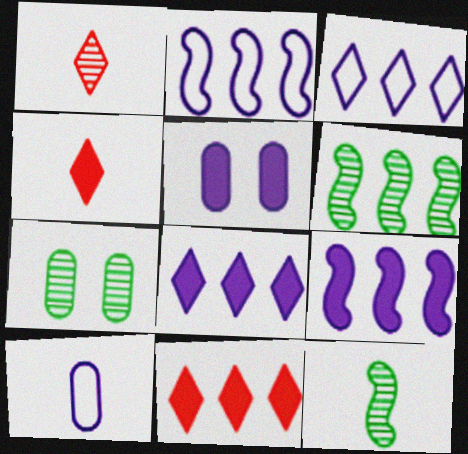[[2, 4, 7], 
[4, 10, 12]]